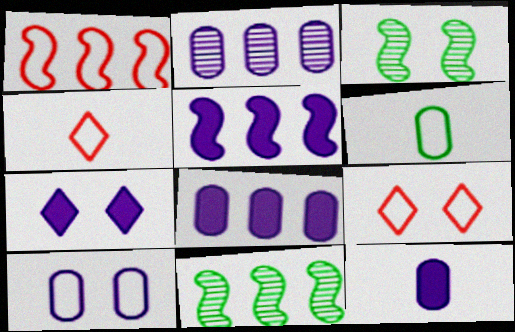[[1, 5, 11], 
[2, 10, 12], 
[3, 4, 8], 
[5, 7, 12], 
[9, 11, 12]]